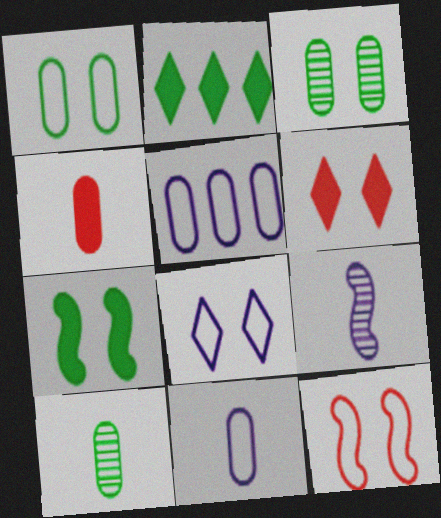[[1, 8, 12], 
[3, 4, 5], 
[4, 10, 11]]